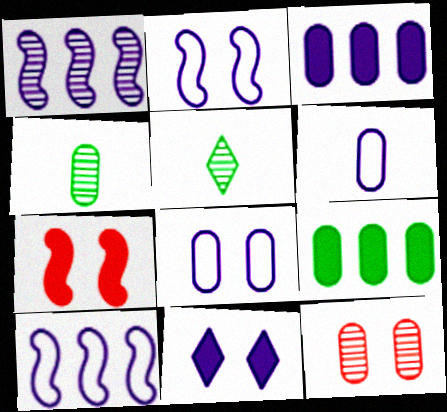[[1, 5, 12], 
[1, 6, 11], 
[6, 9, 12]]